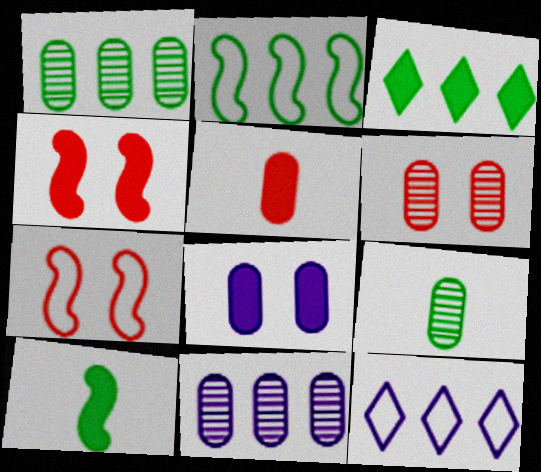[[1, 2, 3], 
[4, 9, 12], 
[6, 9, 11], 
[6, 10, 12]]